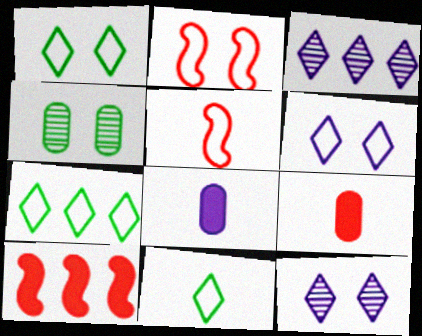[[1, 7, 11]]